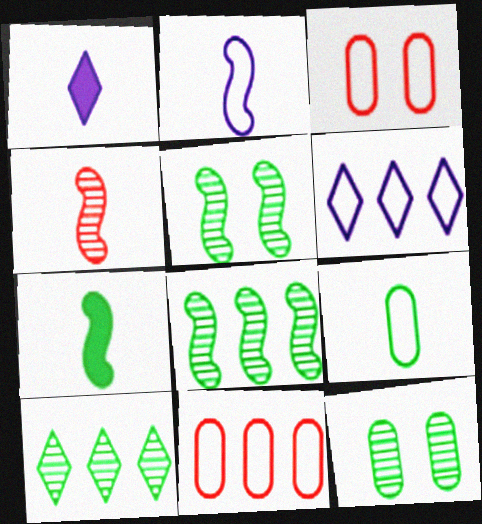[[1, 3, 8], 
[1, 4, 9], 
[1, 5, 11], 
[2, 4, 7]]